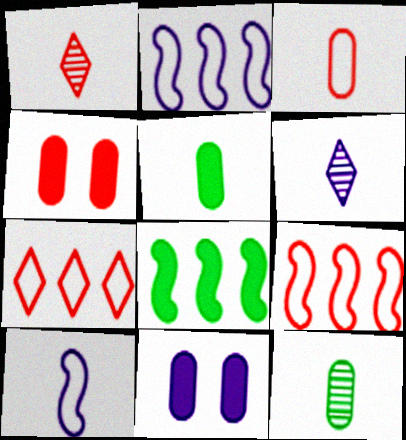[[1, 4, 9], 
[1, 5, 10], 
[2, 6, 11]]